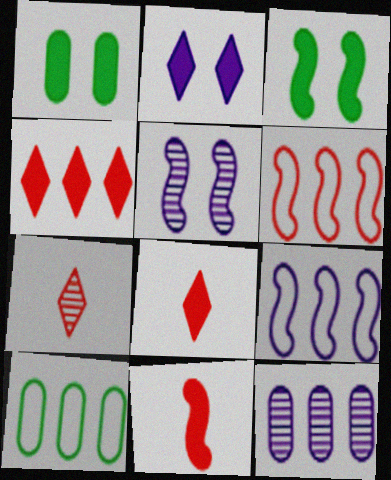[[1, 7, 9], 
[5, 8, 10]]